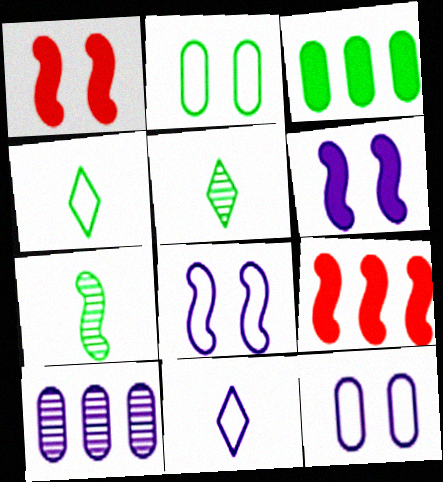[[1, 4, 10], 
[5, 9, 12], 
[6, 10, 11], 
[7, 8, 9]]